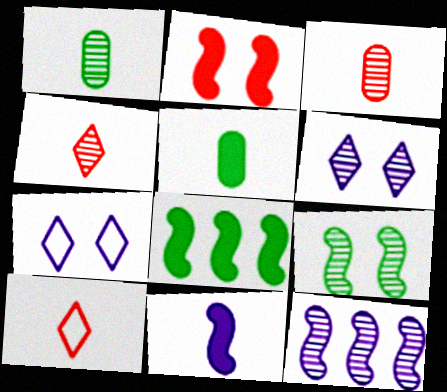[[1, 10, 11], 
[2, 8, 11], 
[3, 7, 8]]